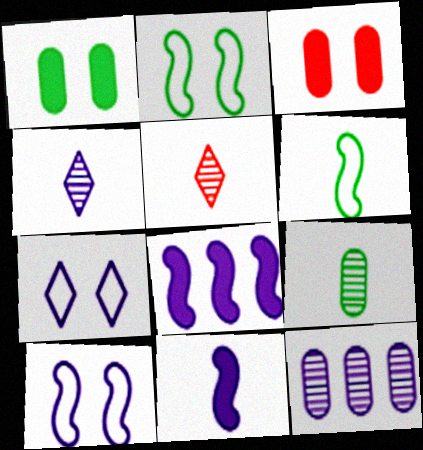[[7, 11, 12]]